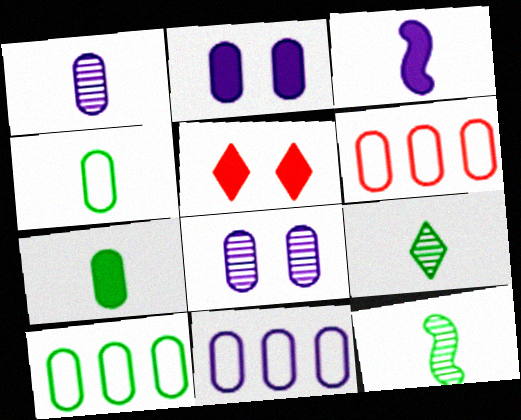[[1, 2, 11], 
[5, 11, 12], 
[6, 7, 8], 
[6, 10, 11]]